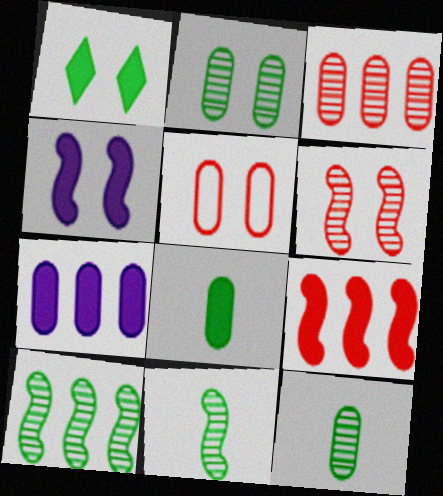[[5, 7, 12]]